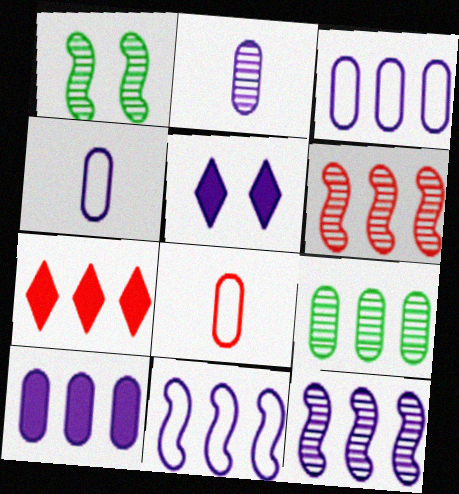[[1, 4, 7], 
[2, 5, 11], 
[4, 5, 12], 
[7, 9, 11]]